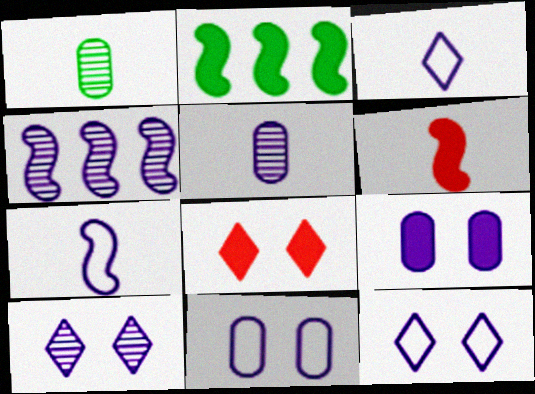[[1, 3, 6], 
[3, 4, 9], 
[4, 5, 10]]